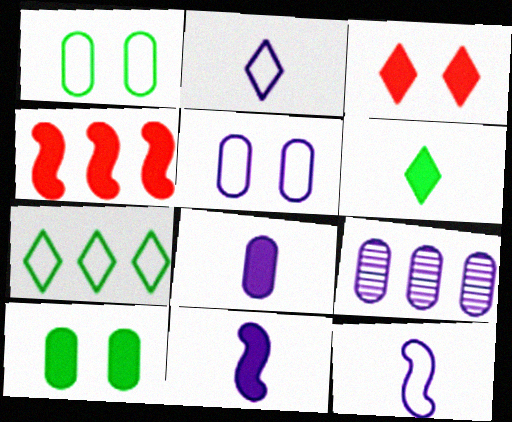[[4, 7, 9], 
[5, 8, 9]]